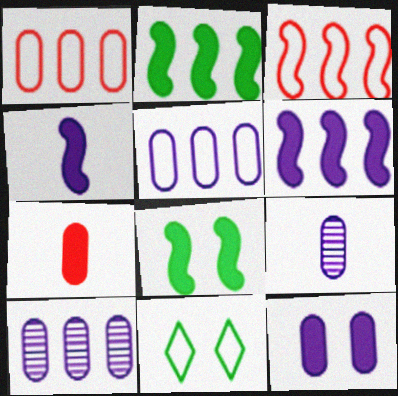[[5, 9, 12]]